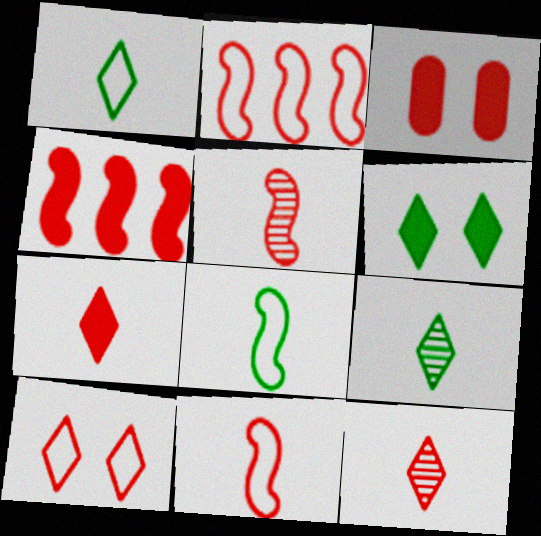[[2, 3, 12], 
[3, 4, 7]]